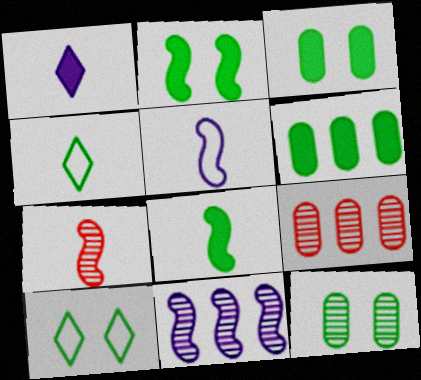[[2, 10, 12], 
[5, 7, 8]]